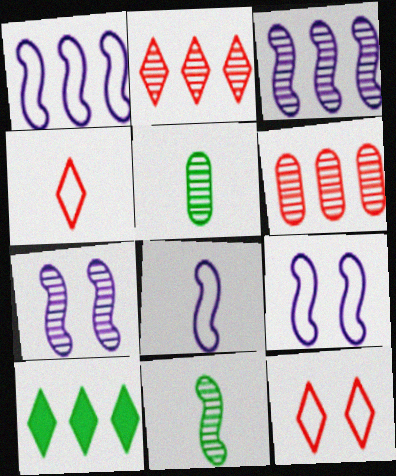[[1, 6, 10], 
[1, 8, 9], 
[2, 5, 7]]